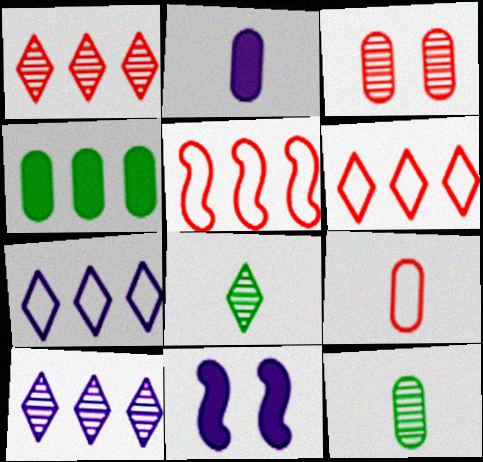[[2, 9, 12], 
[4, 5, 10], 
[6, 11, 12]]